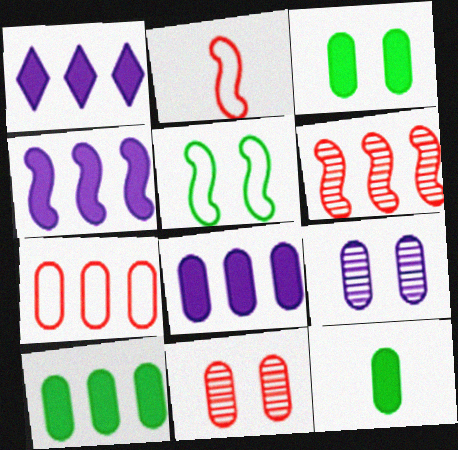[[1, 4, 8], 
[3, 10, 12], 
[7, 9, 12]]